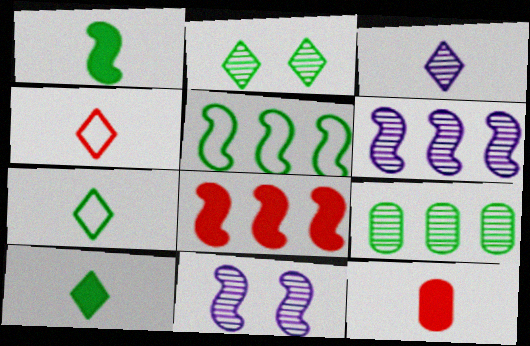[[3, 4, 10], 
[5, 6, 8]]